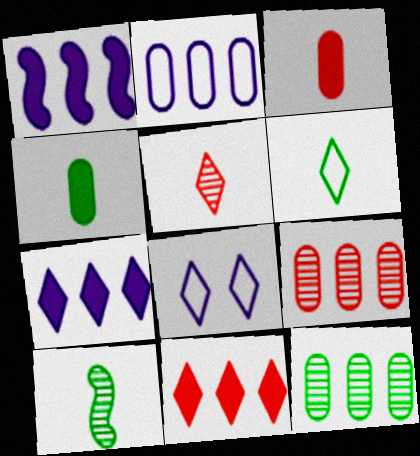[[4, 6, 10]]